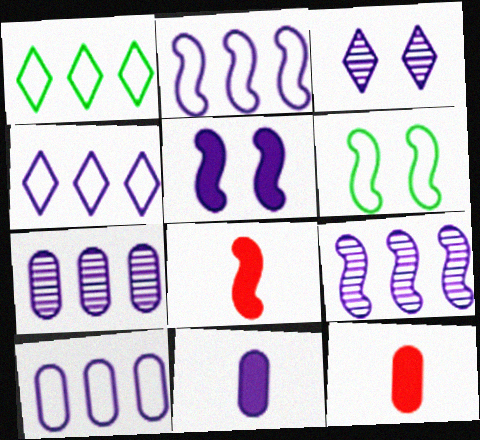[[2, 3, 11], 
[2, 4, 10], 
[6, 8, 9]]